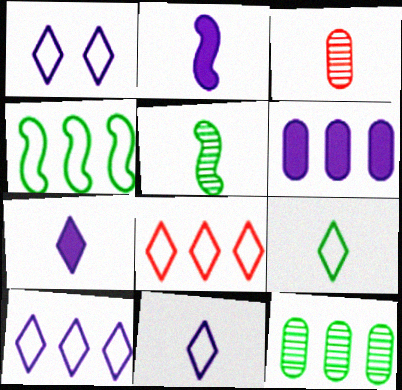[[1, 8, 9], 
[1, 10, 11], 
[2, 3, 9]]